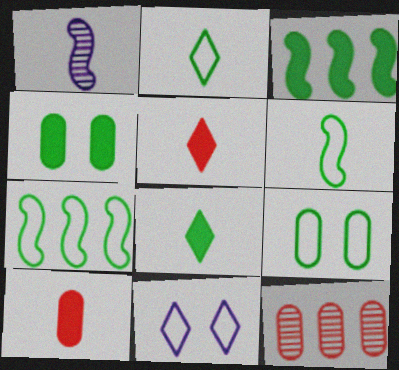[[1, 2, 10], 
[2, 7, 9], 
[3, 4, 8]]